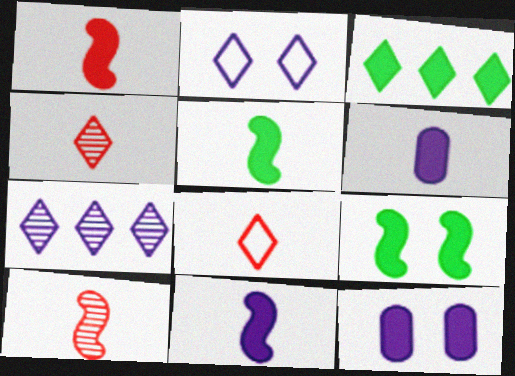[[1, 3, 12], 
[1, 5, 11], 
[2, 3, 4]]